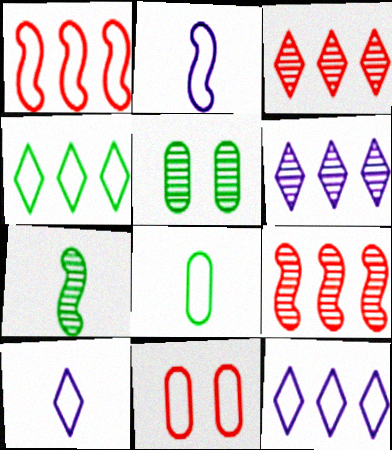[[2, 4, 11]]